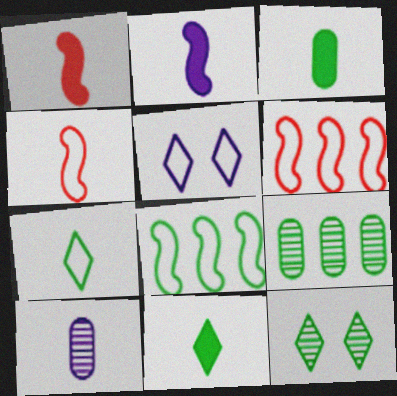[[1, 5, 9], 
[1, 7, 10], 
[3, 8, 12], 
[4, 10, 11]]